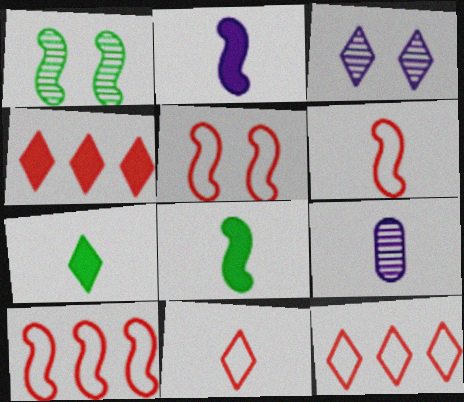[[1, 2, 10], 
[3, 7, 12], 
[5, 6, 10], 
[6, 7, 9], 
[8, 9, 11]]